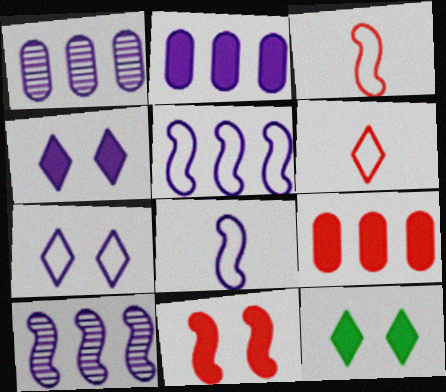[[1, 3, 12], 
[1, 4, 8]]